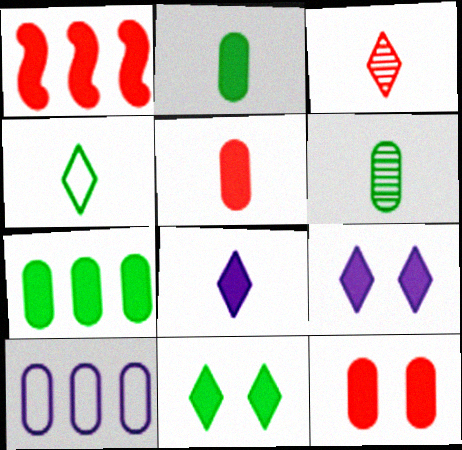[[1, 2, 9], 
[3, 4, 8], 
[6, 10, 12]]